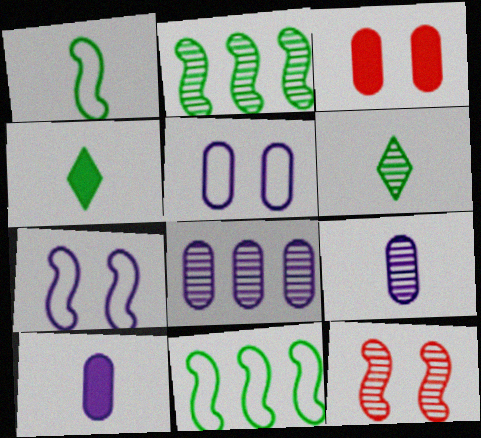[[5, 8, 10], 
[6, 8, 12]]